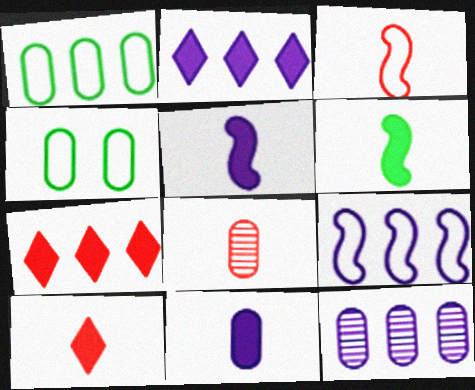[[2, 9, 12], 
[3, 8, 10], 
[6, 10, 11]]